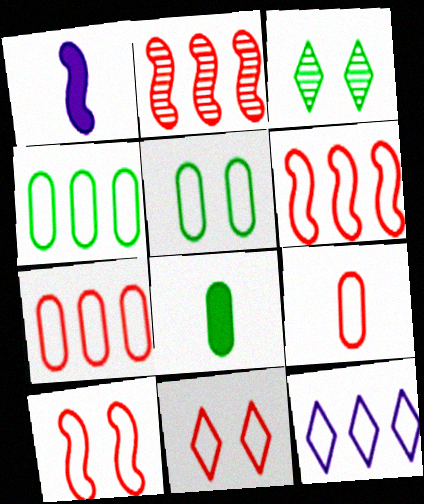[[1, 3, 7], 
[4, 6, 12], 
[6, 9, 11]]